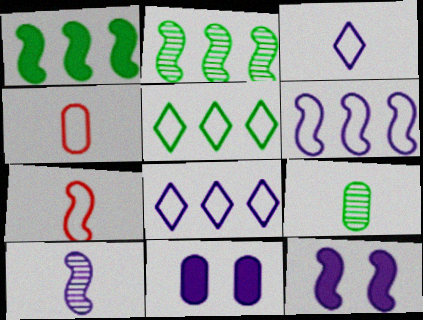[[2, 7, 12], 
[6, 10, 12], 
[8, 10, 11]]